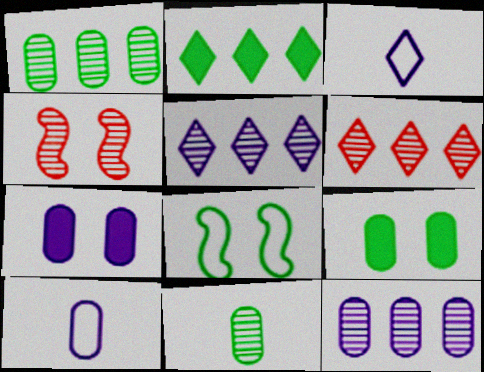[[2, 4, 10], 
[2, 8, 11], 
[4, 5, 11], 
[7, 10, 12]]